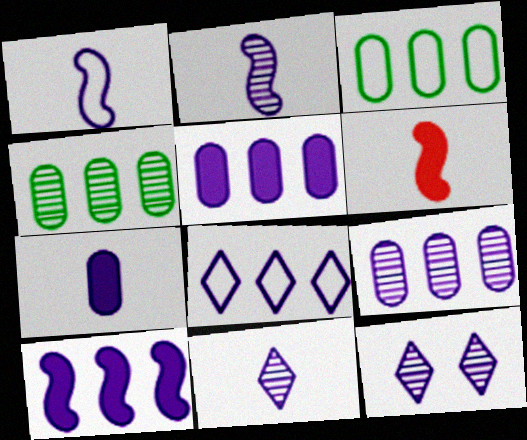[[1, 5, 12], 
[1, 7, 11], 
[2, 9, 12], 
[3, 6, 12], 
[8, 9, 10]]